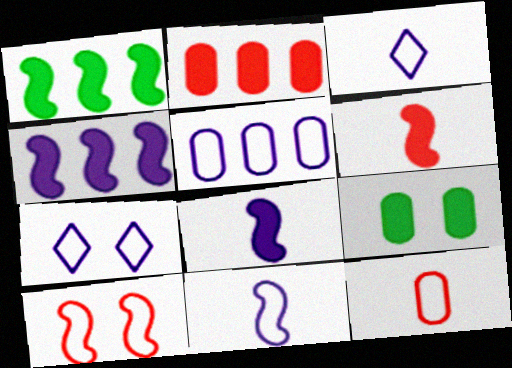[[5, 7, 11]]